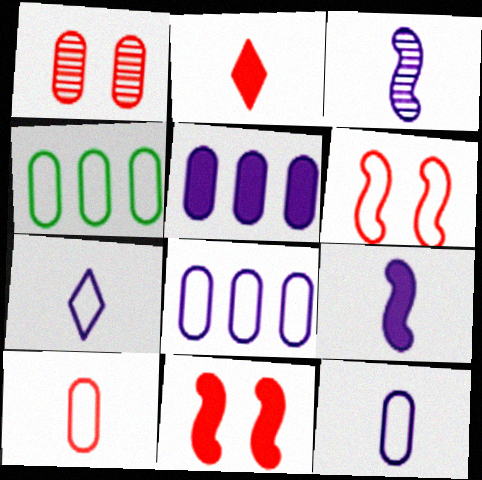[[4, 6, 7]]